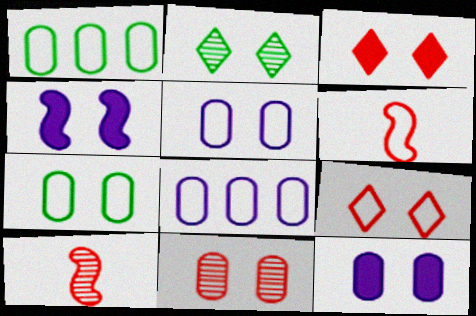[[7, 11, 12]]